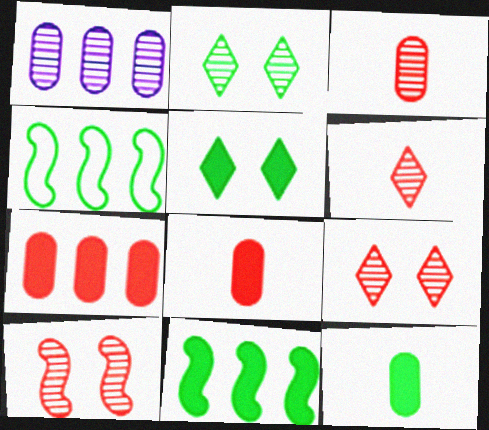[[2, 4, 12], 
[5, 11, 12]]